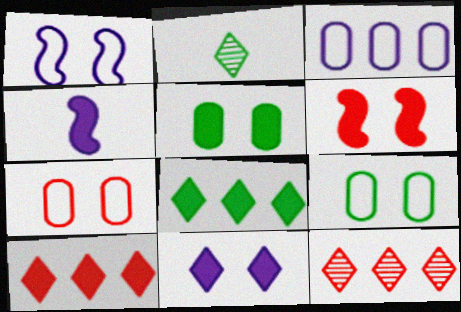[[2, 3, 6], 
[4, 5, 10], 
[4, 9, 12], 
[5, 6, 11]]